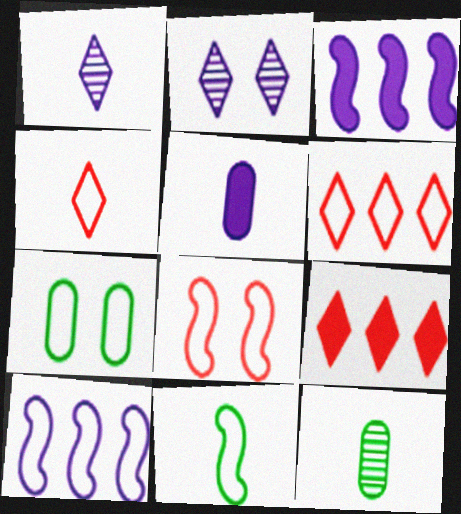[[2, 5, 10], 
[4, 7, 10], 
[8, 10, 11]]